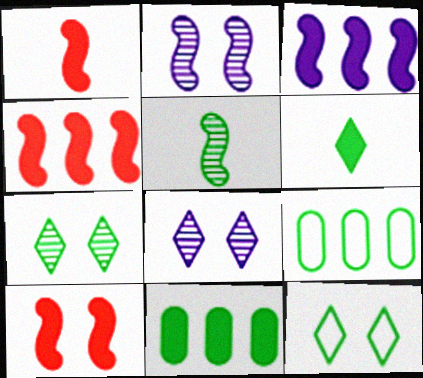[[1, 4, 10], 
[1, 8, 9], 
[5, 11, 12]]